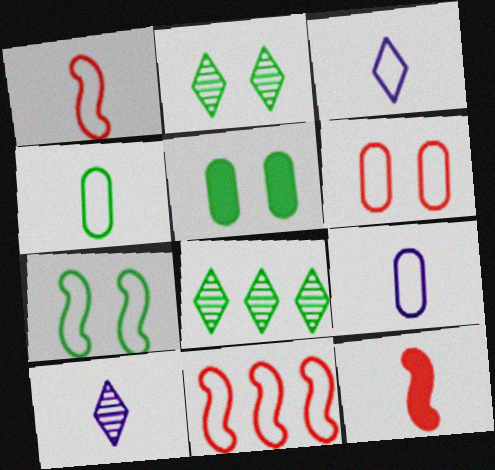[[1, 3, 4], 
[2, 5, 7], 
[4, 10, 12], 
[5, 10, 11]]